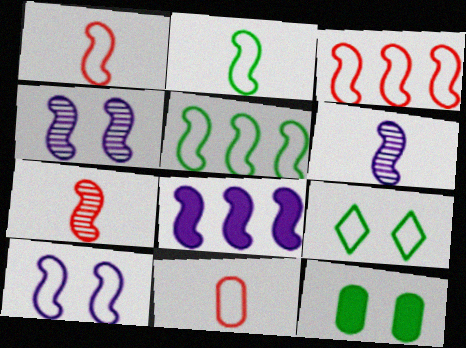[[1, 5, 10], 
[2, 3, 10], 
[6, 8, 10]]